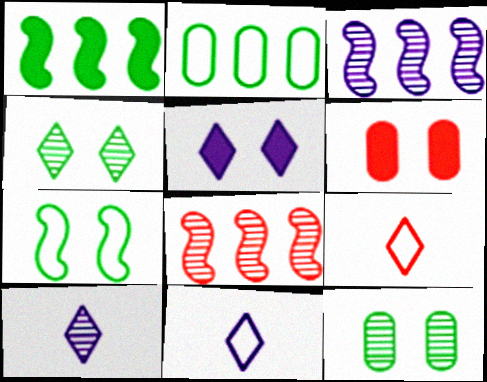[[6, 8, 9], 
[8, 10, 12]]